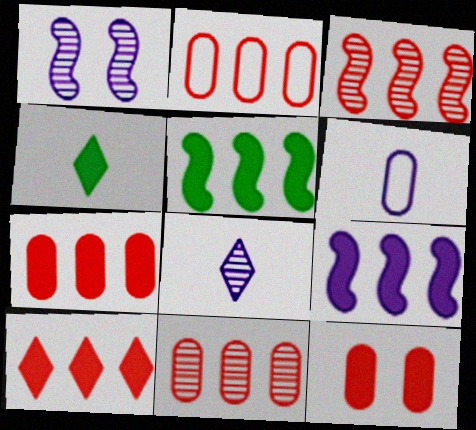[[1, 2, 4], 
[2, 3, 10], 
[2, 7, 11], 
[4, 9, 12]]